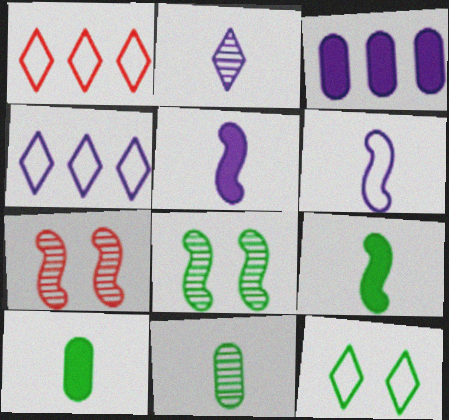[[4, 7, 10]]